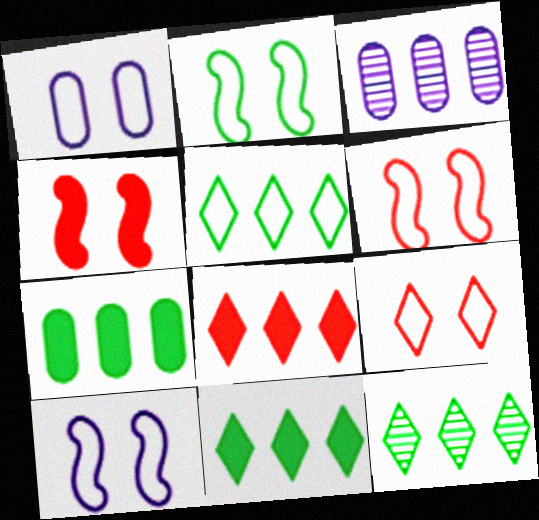[[1, 2, 9], 
[2, 6, 10], 
[5, 11, 12]]